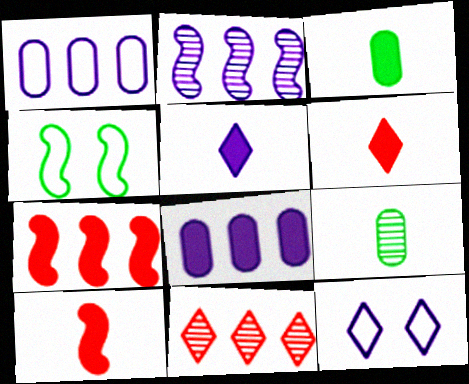[[2, 4, 10], 
[3, 5, 10], 
[7, 9, 12]]